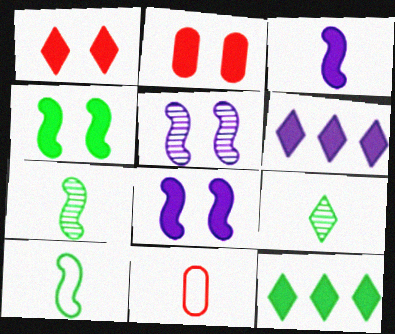[[2, 3, 12], 
[3, 9, 11], 
[5, 11, 12]]